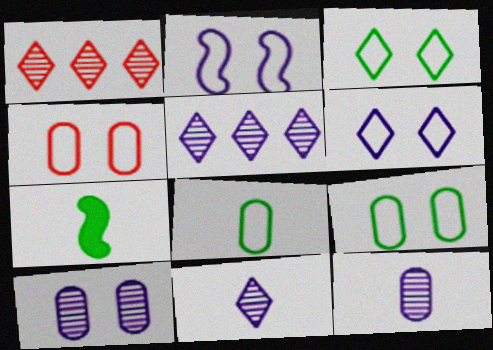[[2, 3, 4], 
[4, 5, 7]]